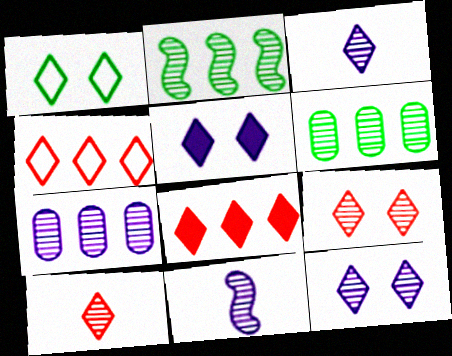[[1, 3, 8], 
[1, 5, 9], 
[6, 9, 11], 
[7, 11, 12]]